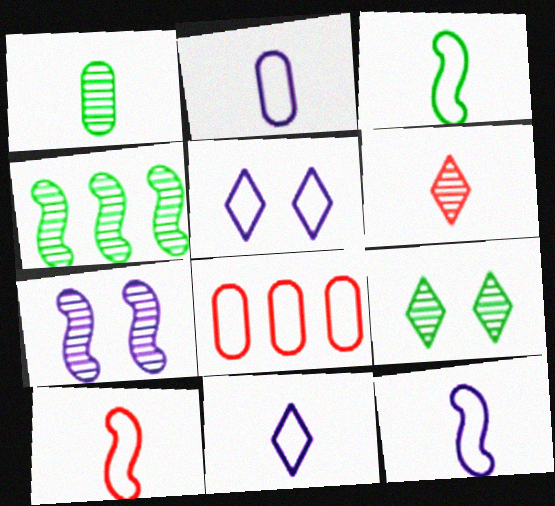[[1, 4, 9], 
[2, 11, 12], 
[3, 5, 8], 
[3, 10, 12]]